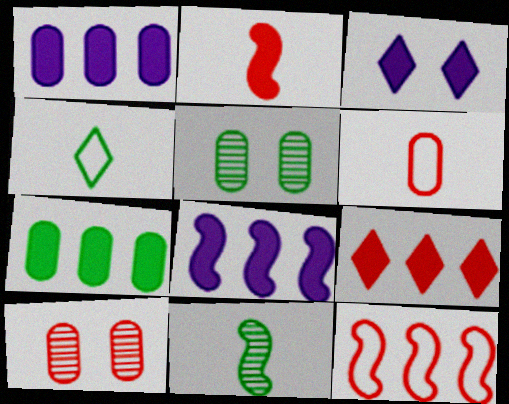[[1, 5, 6], 
[2, 3, 7], 
[4, 8, 10], 
[7, 8, 9]]